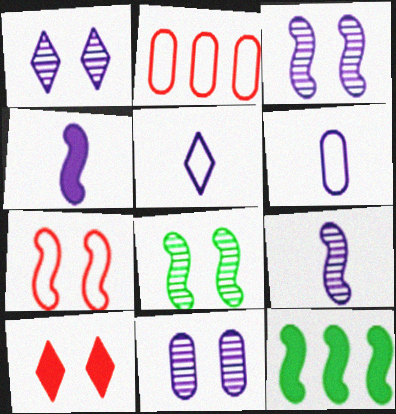[[1, 3, 11], 
[7, 9, 12]]